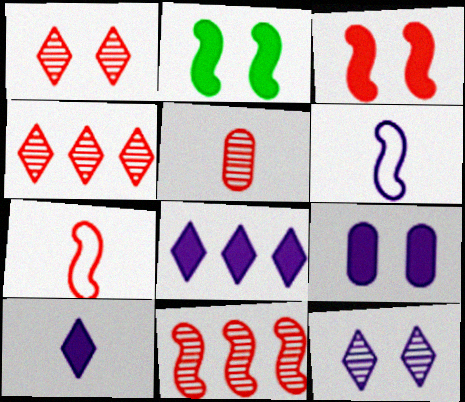[[1, 5, 11], 
[2, 6, 11], 
[3, 7, 11]]